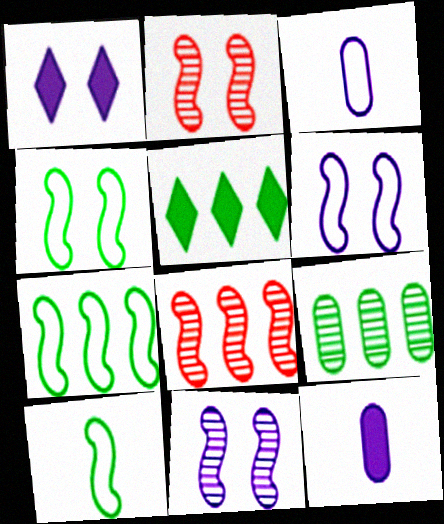[[2, 3, 5], 
[4, 7, 10], 
[5, 7, 9]]